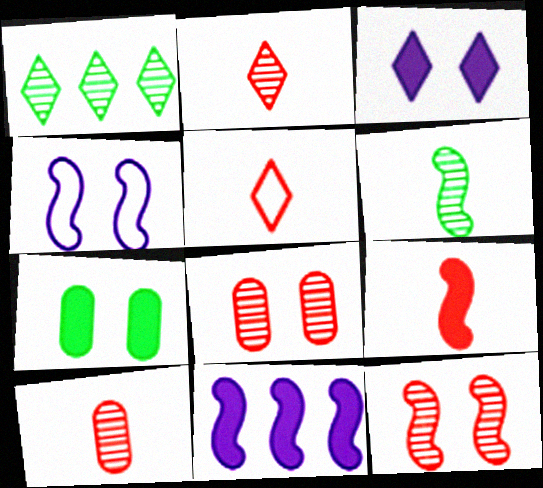[[1, 3, 5], 
[5, 9, 10]]